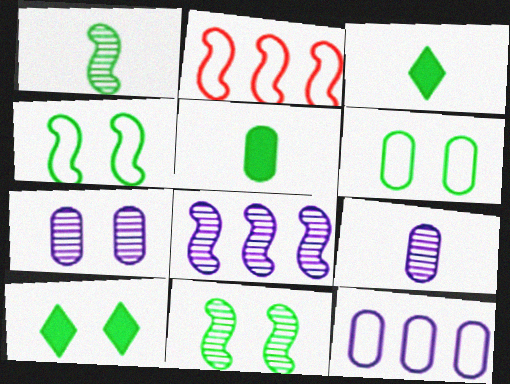[[2, 3, 7], 
[2, 9, 10], 
[6, 10, 11]]